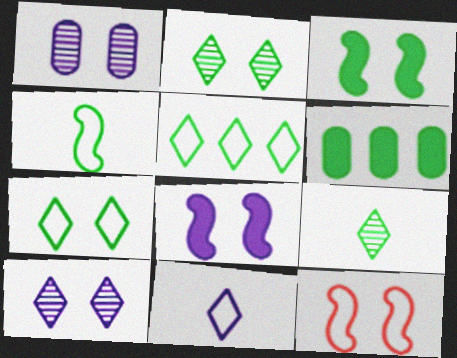[[2, 4, 6]]